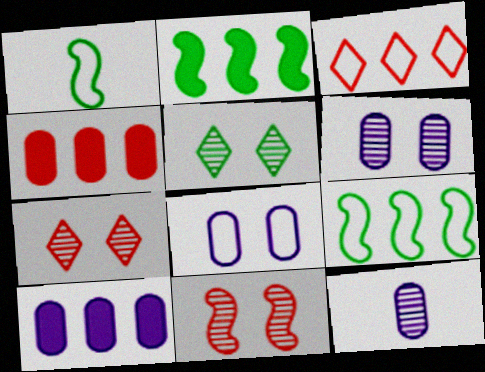[[1, 3, 8], 
[1, 7, 10], 
[5, 6, 11], 
[8, 10, 12]]